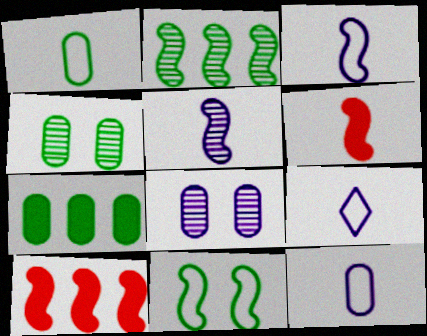[[1, 4, 7], 
[3, 9, 12], 
[4, 9, 10], 
[5, 10, 11]]